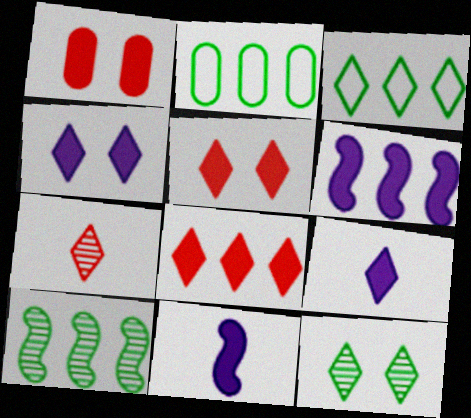[[3, 4, 7]]